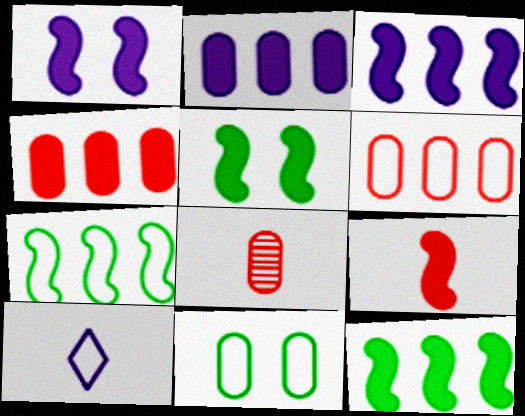[[1, 9, 12], 
[2, 8, 11], 
[3, 5, 9]]